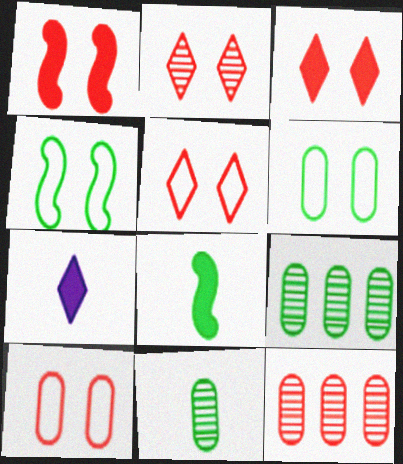[[1, 2, 10], 
[2, 3, 5], 
[4, 7, 12]]